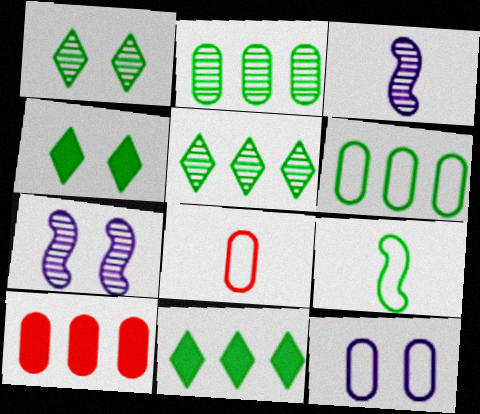[[2, 4, 9], 
[6, 8, 12], 
[7, 8, 11]]